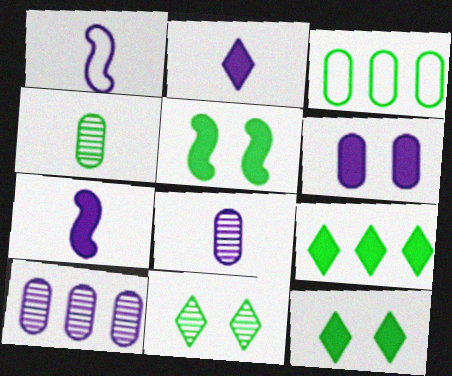[[1, 2, 8]]